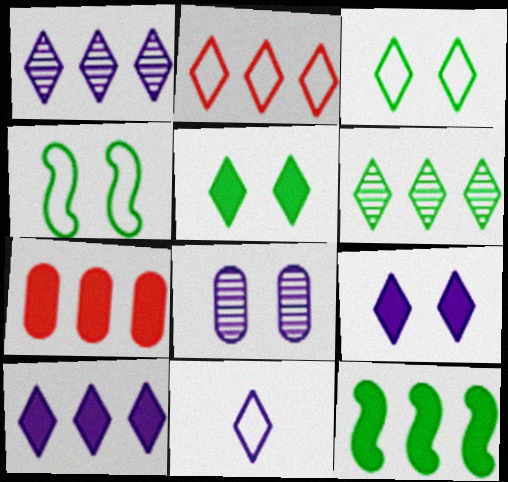[[1, 9, 11], 
[2, 3, 11], 
[2, 6, 10], 
[7, 10, 12]]